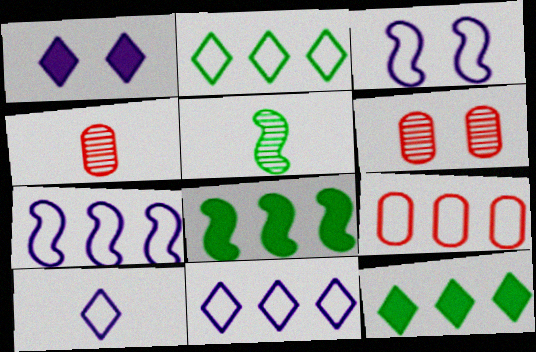[[1, 5, 9], 
[2, 7, 9], 
[3, 4, 12], 
[6, 8, 10]]